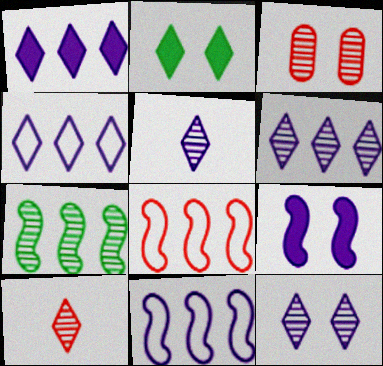[[1, 4, 6], 
[2, 4, 10], 
[3, 5, 7], 
[5, 6, 12]]